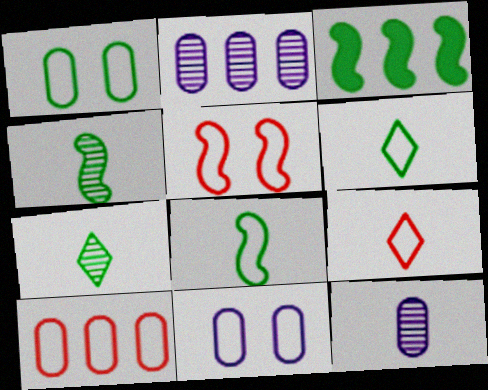[[1, 3, 7], 
[5, 9, 10]]